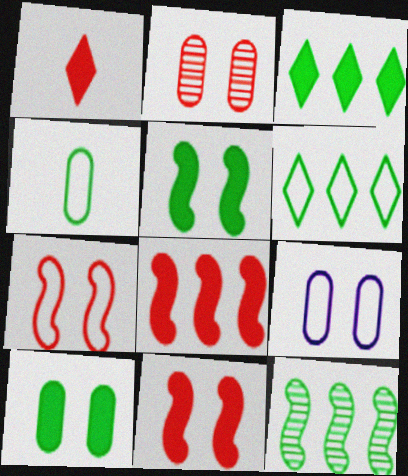[[1, 9, 12], 
[2, 9, 10]]